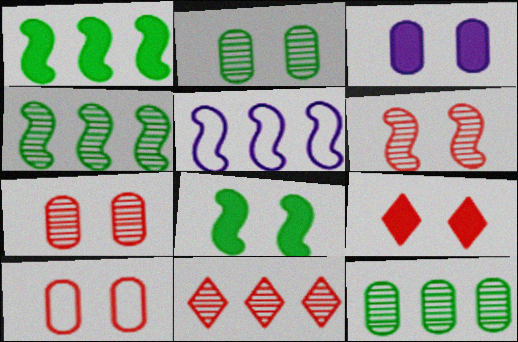[[2, 3, 10], 
[3, 8, 9], 
[6, 9, 10]]